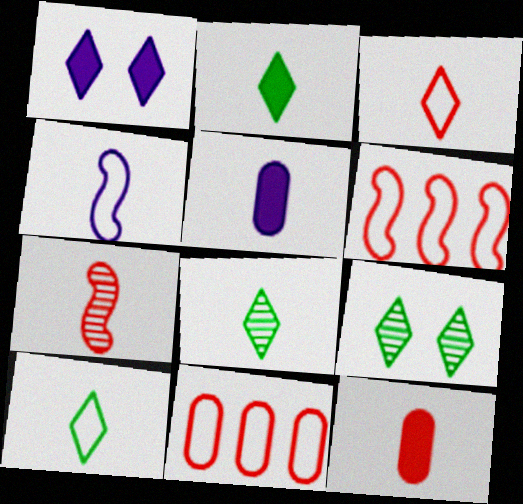[[2, 8, 10], 
[3, 7, 12], 
[4, 8, 12], 
[5, 6, 9], 
[5, 7, 10]]